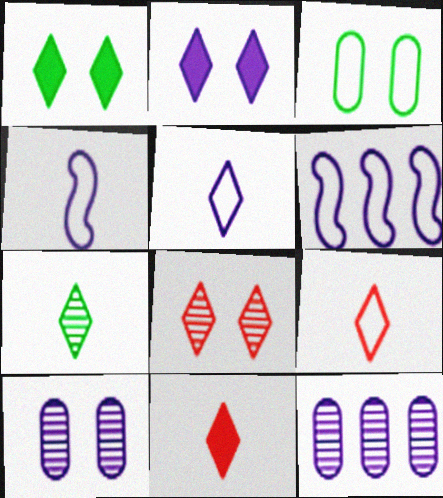[[2, 4, 12], 
[3, 6, 9], 
[5, 7, 11]]